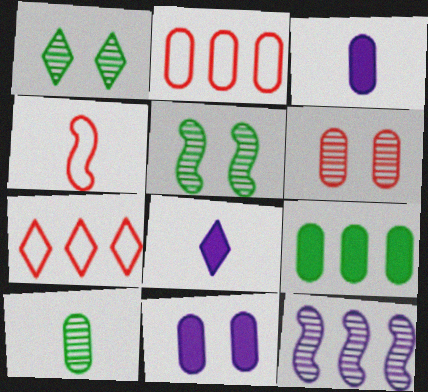[[1, 7, 8], 
[2, 5, 8], 
[2, 10, 11], 
[3, 5, 7], 
[4, 8, 10], 
[7, 9, 12]]